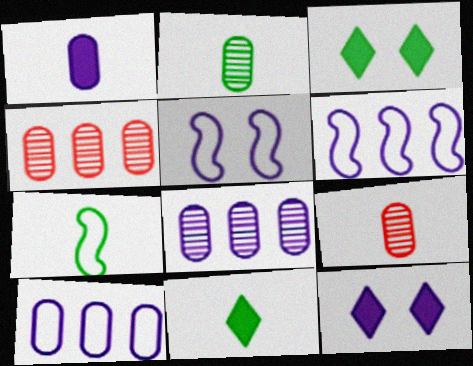[[2, 7, 11], 
[3, 6, 9], 
[4, 5, 11], 
[4, 7, 12]]